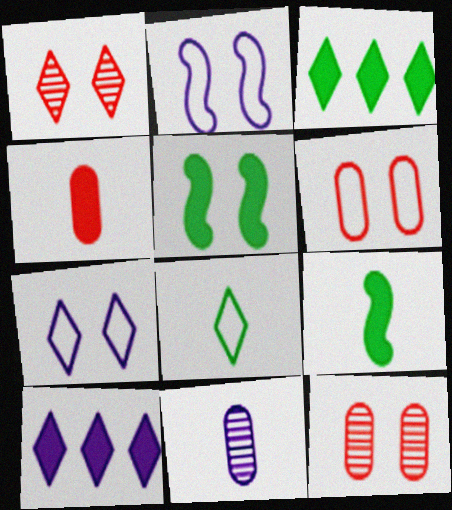[[1, 8, 10], 
[2, 10, 11], 
[4, 5, 10], 
[5, 7, 12]]